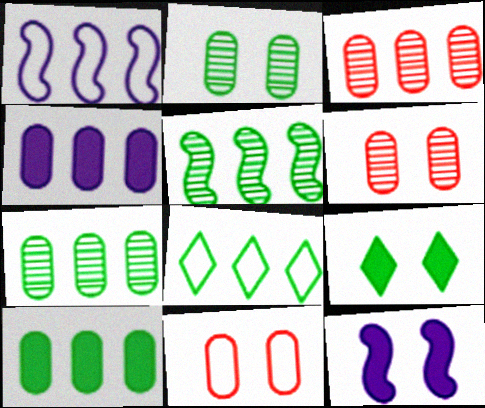[[5, 8, 10]]